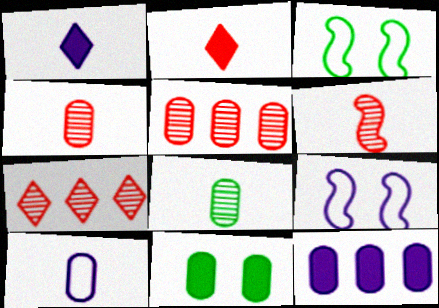[[1, 3, 5], 
[5, 10, 11]]